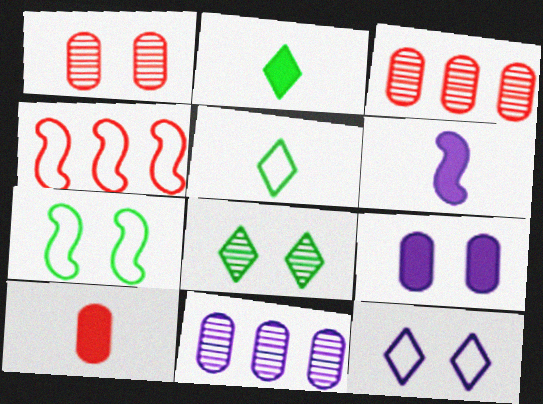[[2, 6, 10], 
[6, 11, 12]]